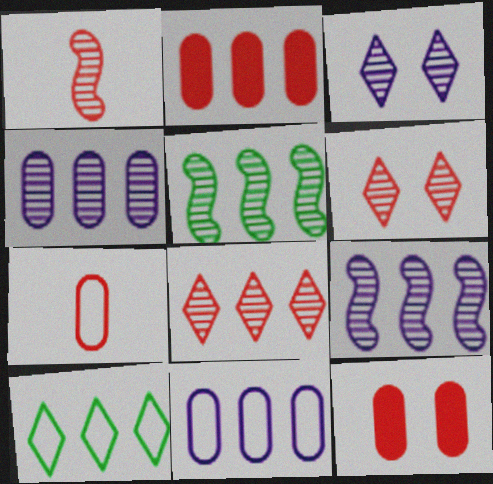[[2, 9, 10], 
[4, 5, 8]]